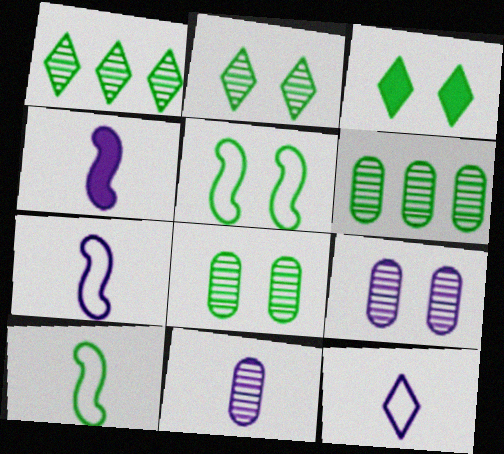[[3, 5, 8], 
[3, 6, 10], 
[4, 11, 12]]